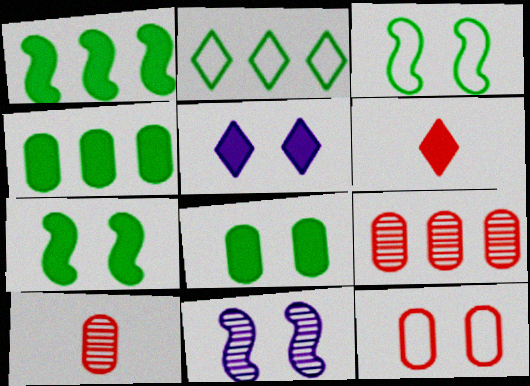[]